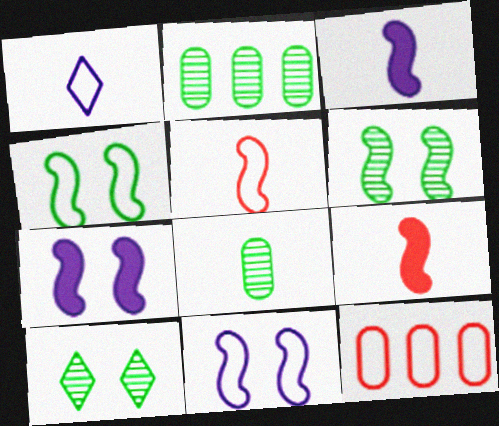[[1, 4, 12], 
[1, 8, 9], 
[3, 10, 12]]